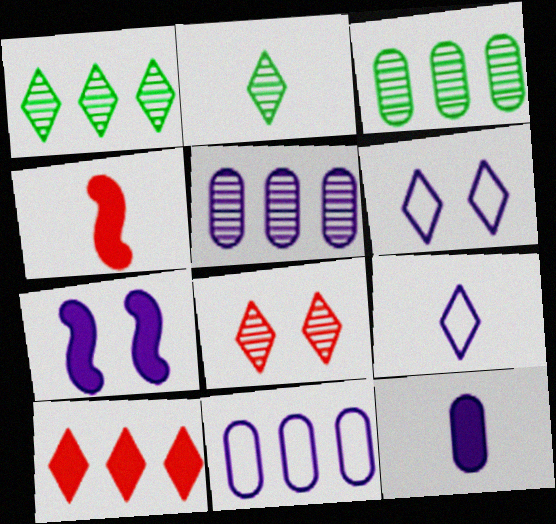[[2, 6, 10], 
[3, 4, 6], 
[5, 7, 9]]